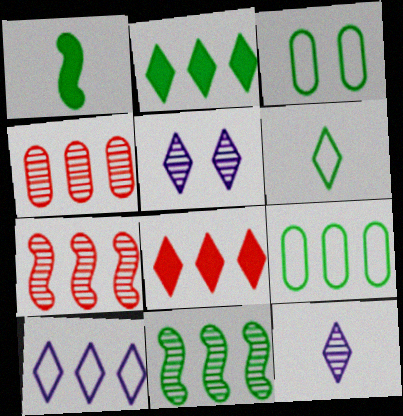[[2, 9, 11], 
[5, 6, 8]]